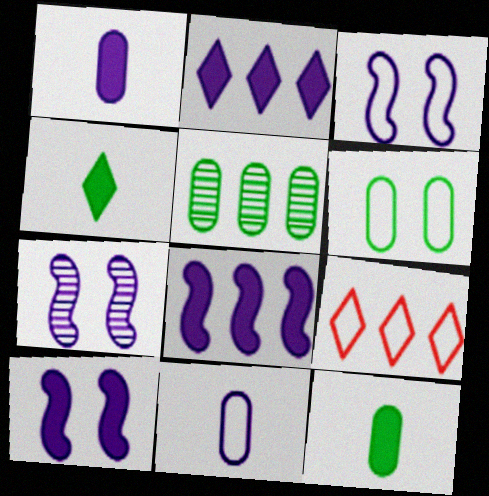[[1, 2, 10], 
[2, 7, 11], 
[3, 7, 10], 
[5, 6, 12], 
[5, 8, 9], 
[7, 9, 12]]